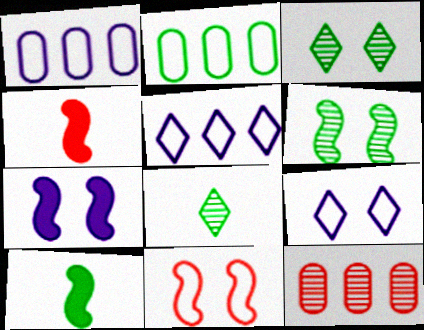[[1, 3, 4], 
[2, 3, 10], 
[6, 7, 11], 
[9, 10, 12]]